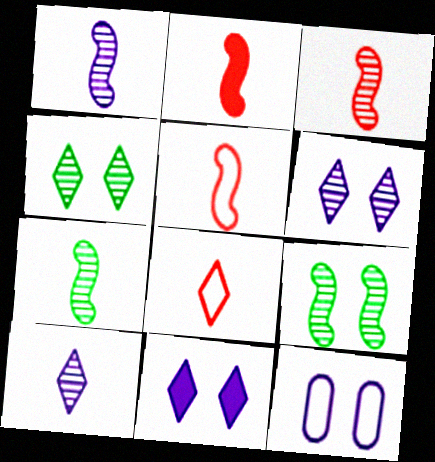[[1, 3, 7], 
[2, 3, 5]]